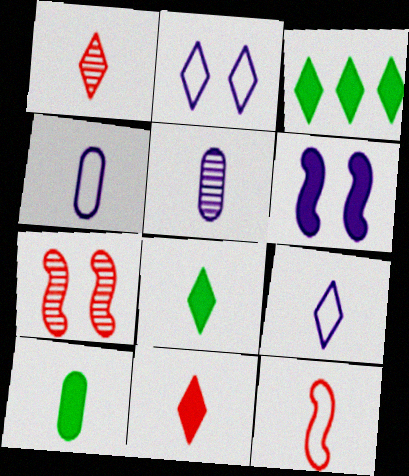[[1, 2, 3], 
[1, 8, 9], 
[3, 4, 7], 
[5, 8, 12]]